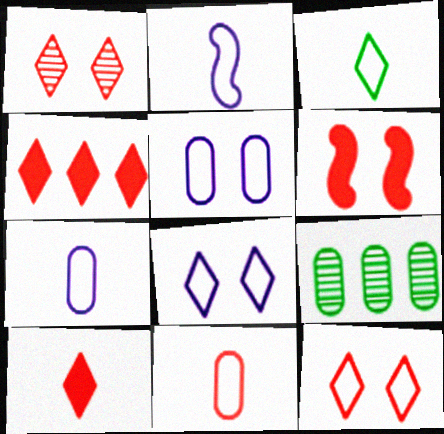[[2, 3, 11]]